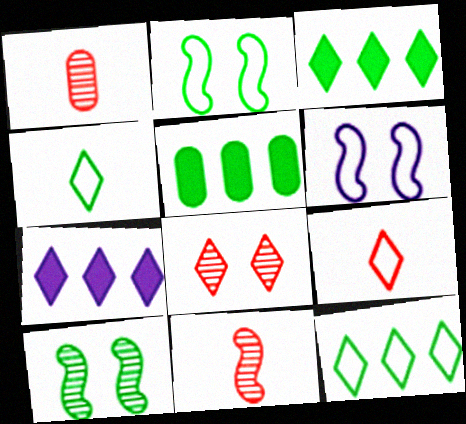[[1, 2, 7], 
[1, 3, 6], 
[4, 5, 10], 
[4, 7, 8]]